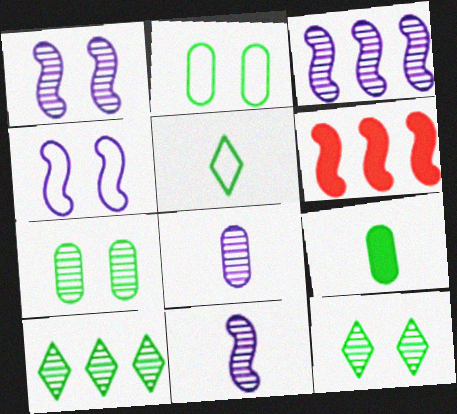[[1, 3, 11]]